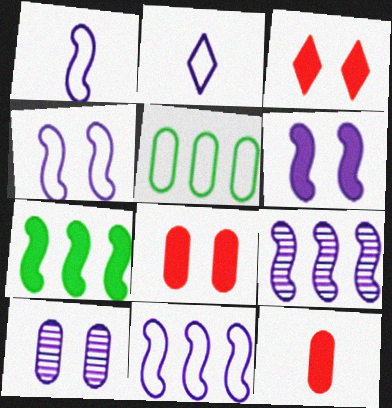[[1, 4, 11], 
[1, 6, 9], 
[5, 10, 12]]